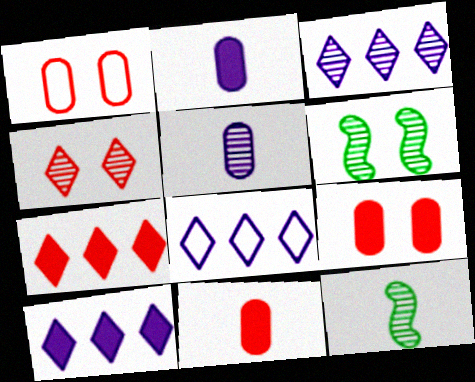[[1, 10, 12], 
[3, 8, 10], 
[6, 8, 11], 
[8, 9, 12]]